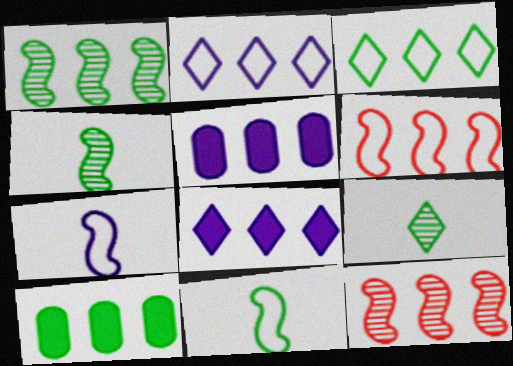[[1, 3, 10], 
[2, 10, 12], 
[3, 5, 12]]